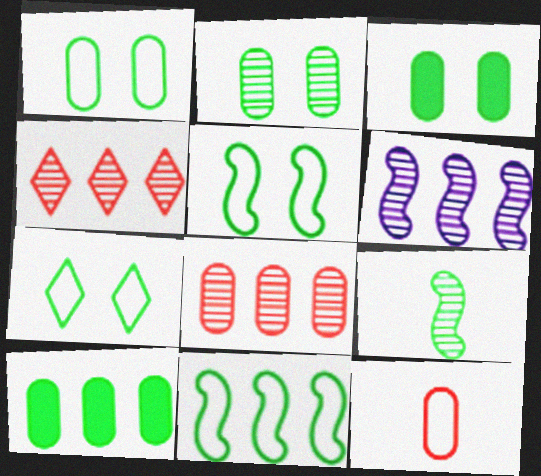[[1, 2, 3], 
[1, 5, 7], 
[7, 9, 10]]